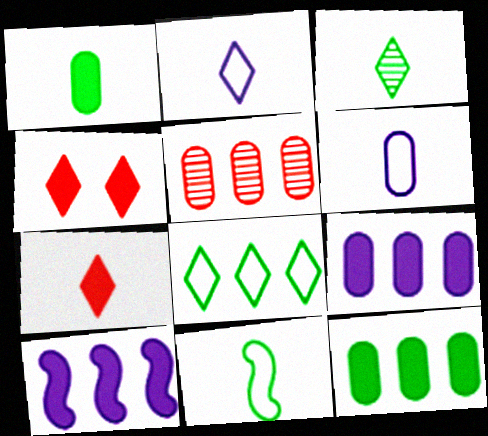[[1, 3, 11], 
[1, 4, 10], 
[2, 3, 7], 
[5, 8, 10]]